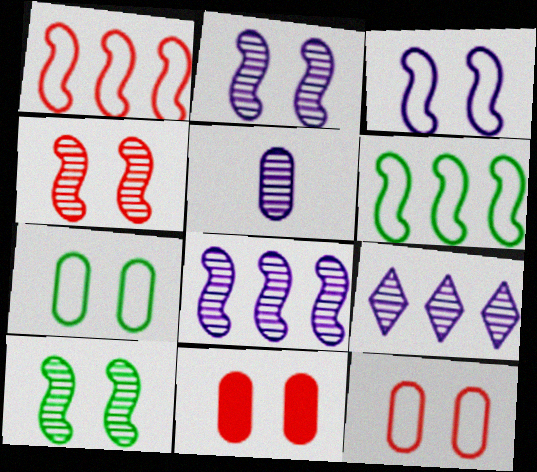[[2, 4, 10], 
[2, 5, 9]]